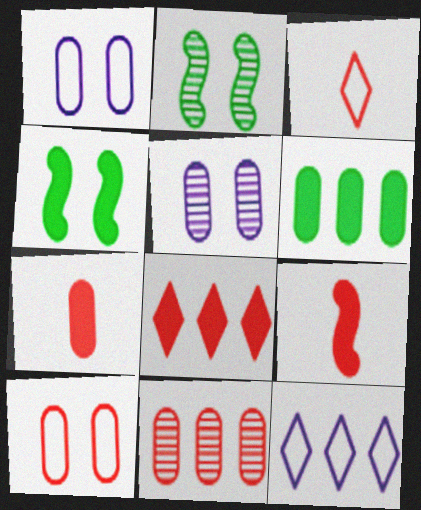[[2, 7, 12], 
[7, 10, 11]]